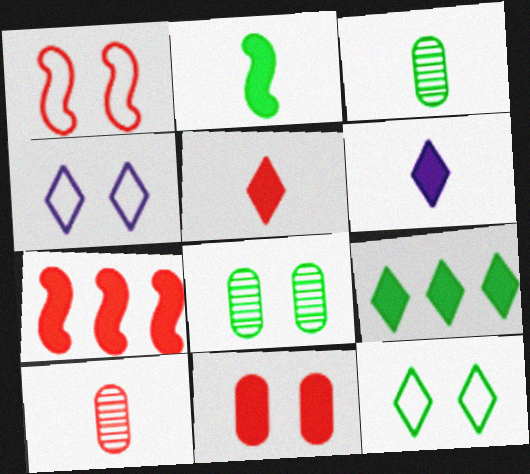[[3, 4, 7], 
[5, 7, 11]]